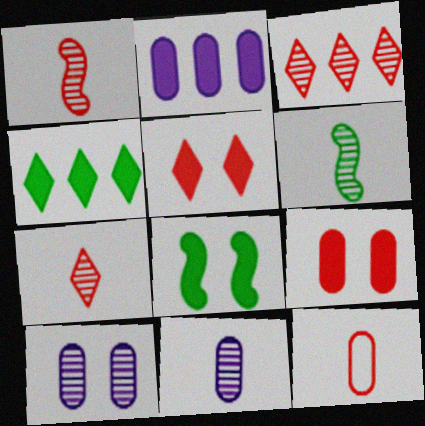[[3, 6, 10], 
[6, 7, 11]]